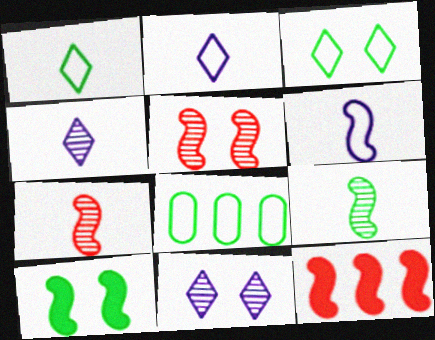[]